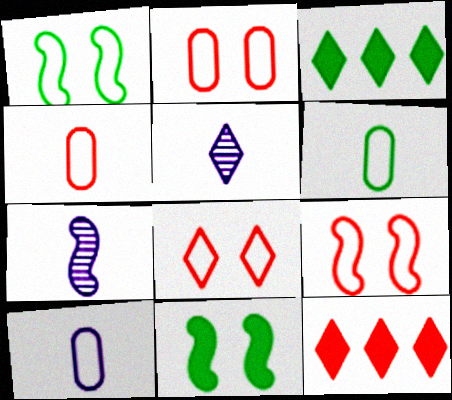[[2, 3, 7], 
[2, 8, 9], 
[3, 5, 8], 
[4, 6, 10]]